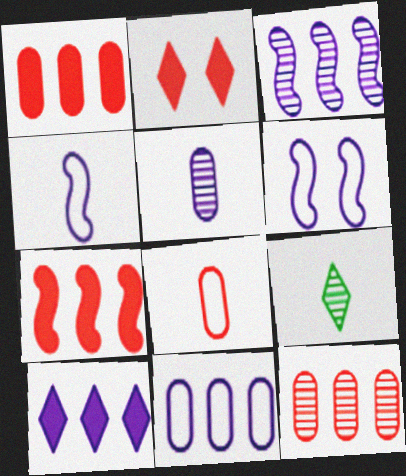[[1, 6, 9], 
[3, 10, 11], 
[5, 6, 10]]